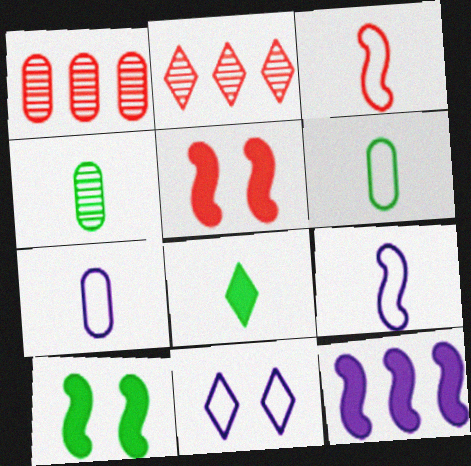[[2, 7, 10], 
[2, 8, 11]]